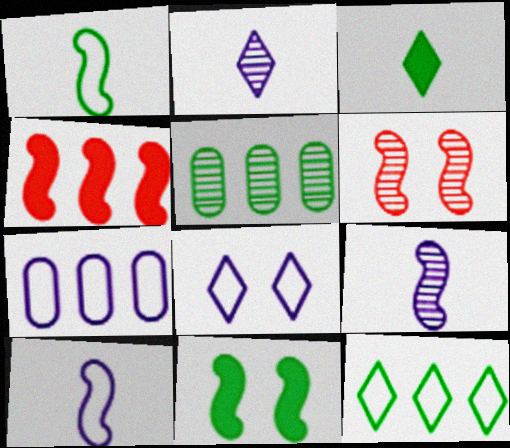[[2, 5, 6], 
[3, 6, 7], 
[7, 8, 10]]